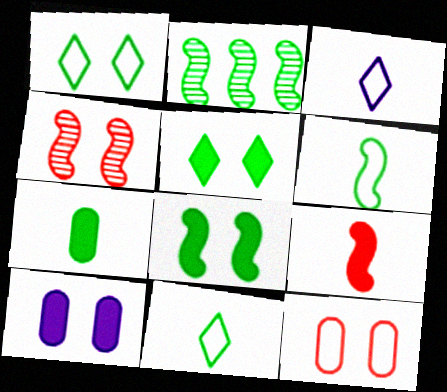[[1, 2, 7], 
[1, 4, 10], 
[2, 6, 8]]